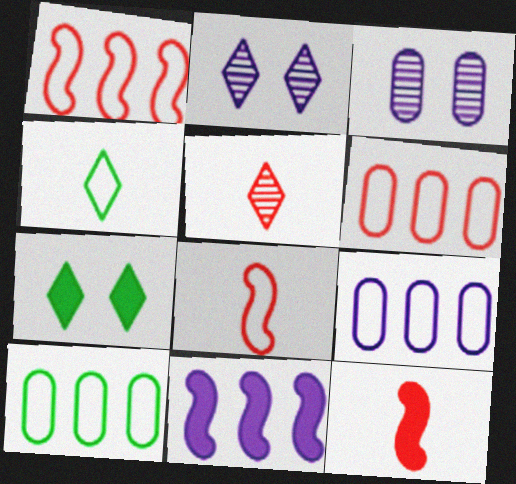[[2, 10, 12], 
[6, 9, 10]]